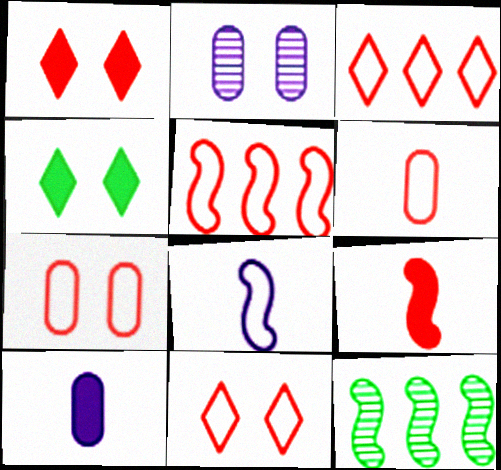[[5, 6, 11], 
[10, 11, 12]]